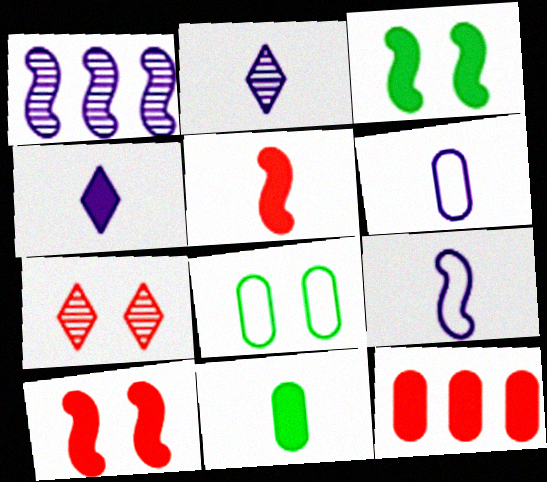[[3, 4, 12], 
[4, 5, 11]]